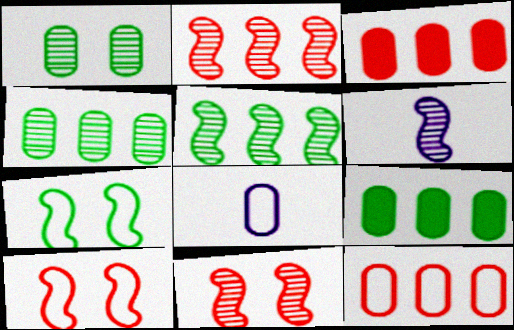[[1, 3, 8], 
[5, 6, 11]]